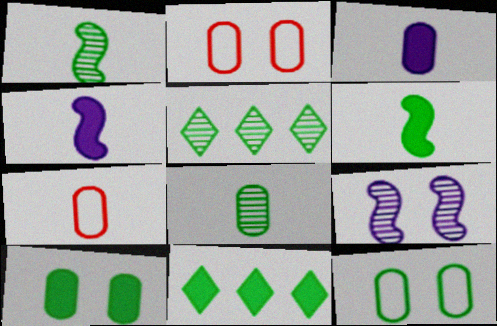[[1, 11, 12], 
[2, 4, 5], 
[3, 7, 8], 
[5, 6, 12], 
[6, 10, 11], 
[7, 9, 11]]